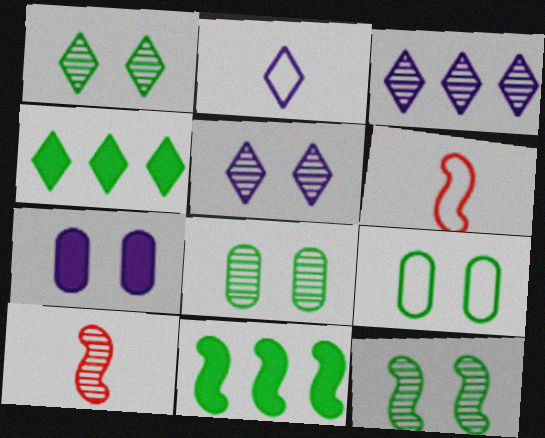[[1, 8, 12], 
[3, 8, 10]]